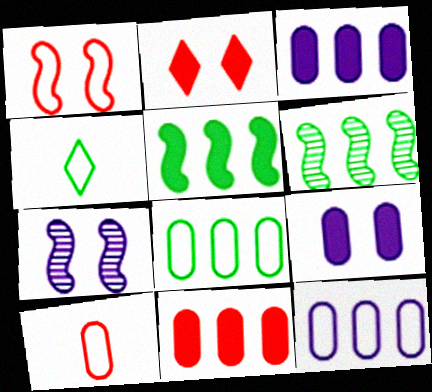[[1, 4, 12], 
[4, 7, 11]]